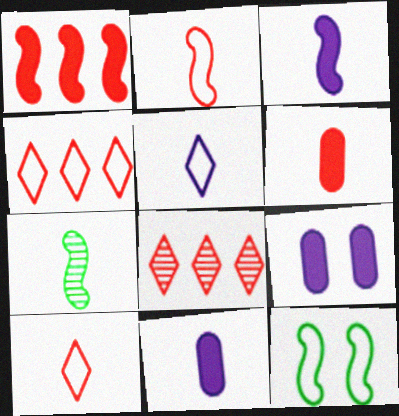[[2, 3, 7], 
[4, 7, 9], 
[5, 6, 7], 
[7, 10, 11], 
[8, 11, 12]]